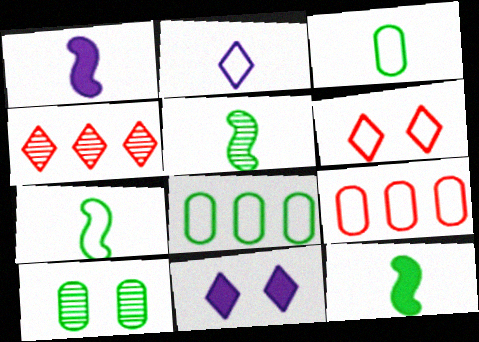[[5, 7, 12], 
[5, 9, 11]]